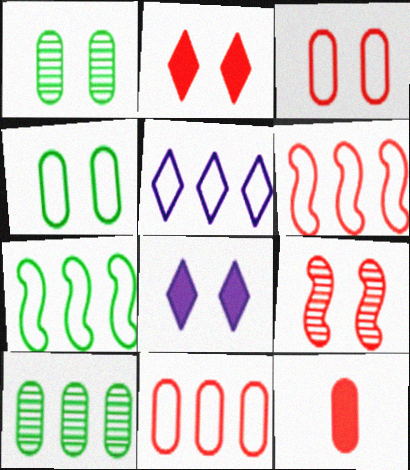[[2, 3, 9], 
[4, 8, 9], 
[5, 7, 11]]